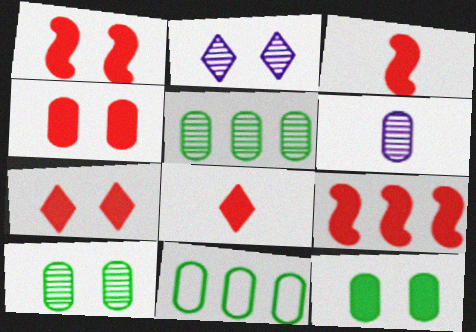[[1, 3, 9], 
[1, 4, 7], 
[2, 3, 11], 
[4, 6, 11], 
[4, 8, 9]]